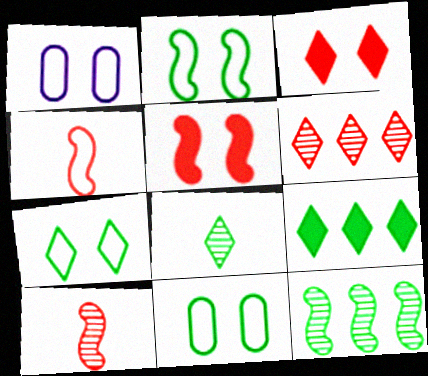[[1, 9, 10], 
[2, 7, 11], 
[7, 8, 9]]